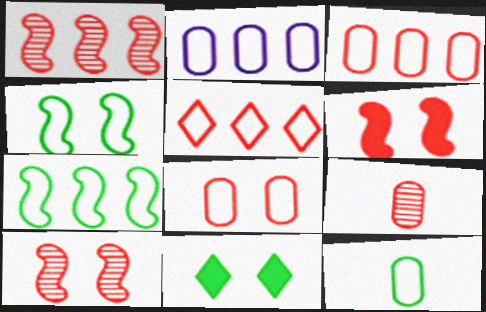[[2, 5, 7], 
[2, 8, 12], 
[5, 6, 9]]